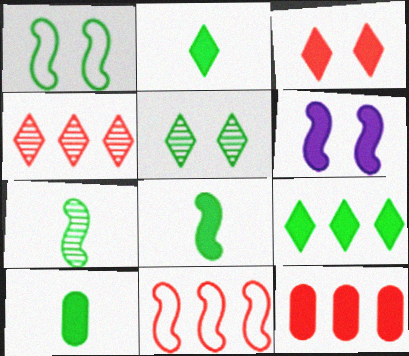[[2, 6, 12], 
[2, 8, 10], 
[4, 11, 12], 
[6, 7, 11]]